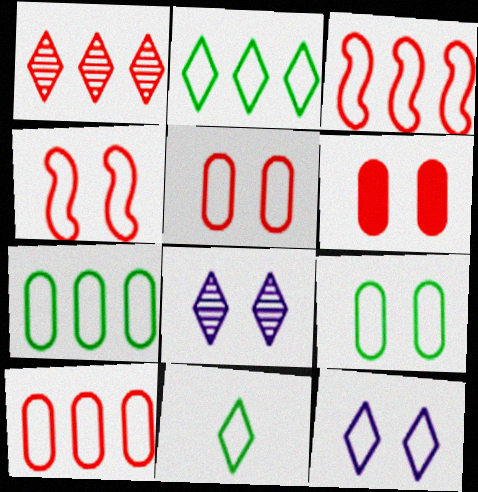[[4, 9, 12]]